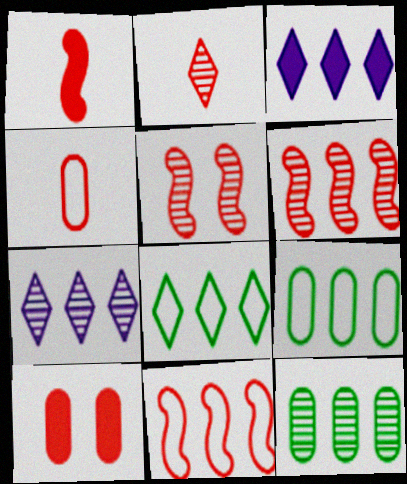[[1, 2, 4], 
[1, 5, 11], 
[2, 10, 11], 
[3, 6, 9], 
[3, 11, 12], 
[6, 7, 12]]